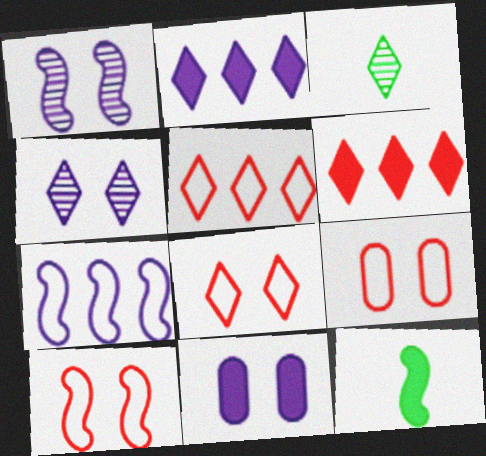[[2, 3, 8], 
[6, 11, 12], 
[8, 9, 10]]